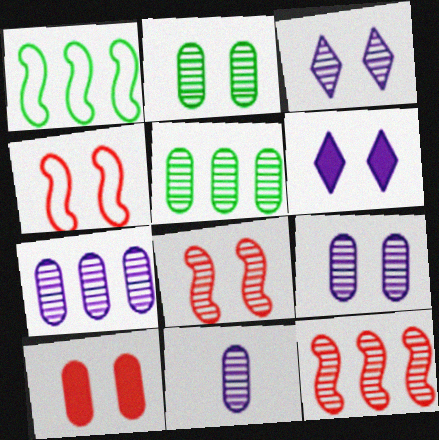[[2, 3, 8], 
[2, 4, 6], 
[7, 9, 11]]